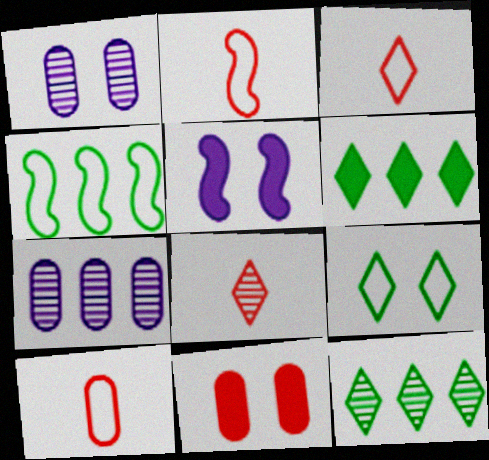[[1, 2, 6], 
[2, 3, 10], 
[5, 10, 12]]